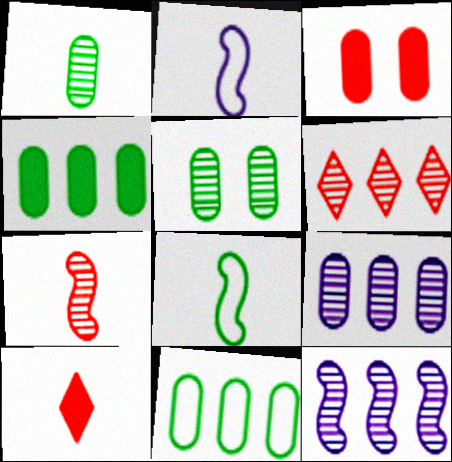[[1, 2, 10]]